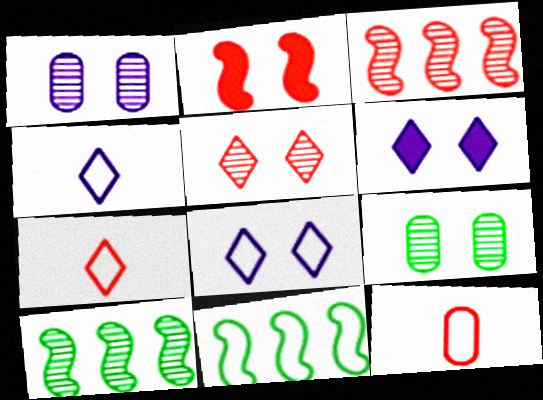[[2, 8, 9], 
[6, 10, 12], 
[8, 11, 12]]